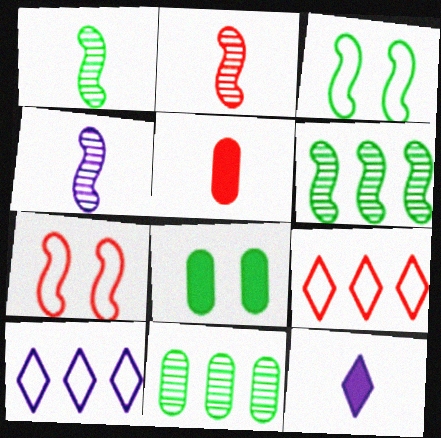[[1, 2, 4], 
[2, 8, 10], 
[4, 8, 9], 
[7, 11, 12]]